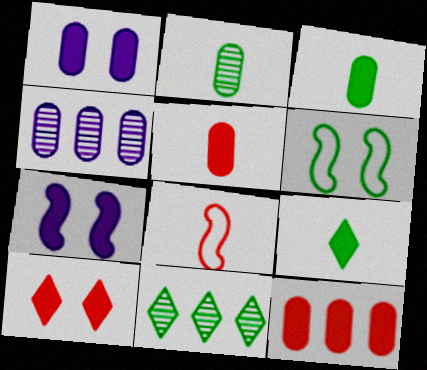[[1, 3, 12], 
[1, 8, 11], 
[3, 6, 11], 
[7, 9, 12]]